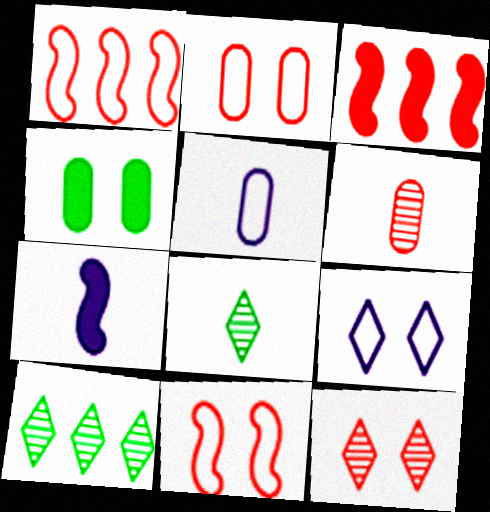[[2, 7, 10]]